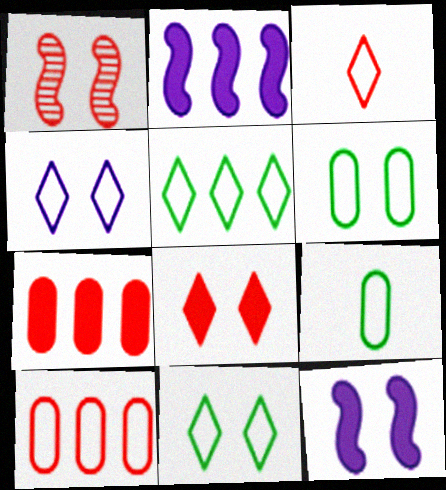[[1, 3, 7], 
[3, 4, 5]]